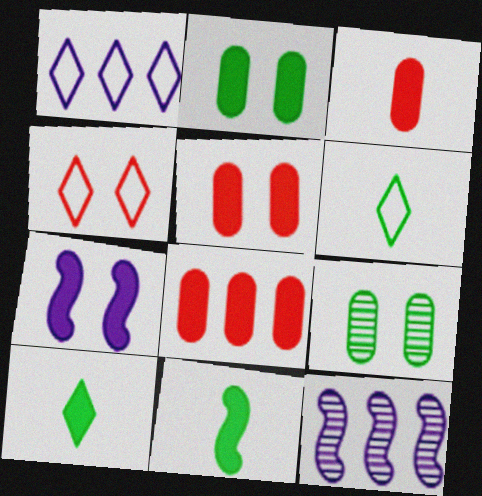[[1, 4, 6], 
[3, 5, 8], 
[4, 7, 9], 
[5, 6, 12], 
[7, 8, 10]]